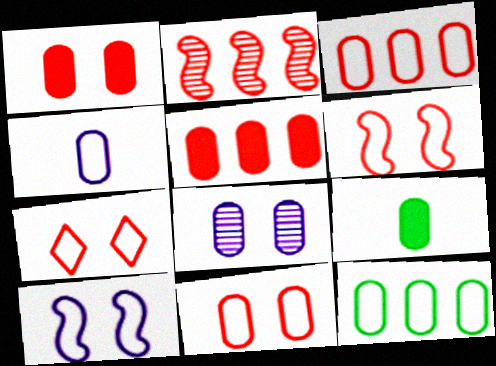[[3, 8, 9], 
[4, 11, 12], 
[6, 7, 11]]